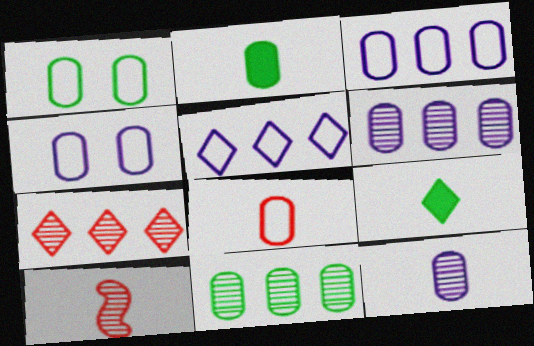[[1, 2, 11], 
[1, 3, 8], 
[2, 8, 12]]